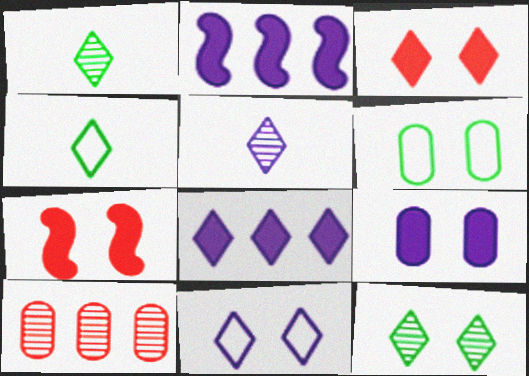[[3, 11, 12], 
[5, 8, 11]]